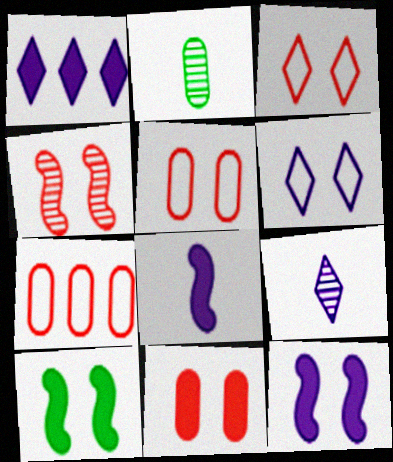[[1, 6, 9], 
[3, 4, 11], 
[7, 9, 10]]